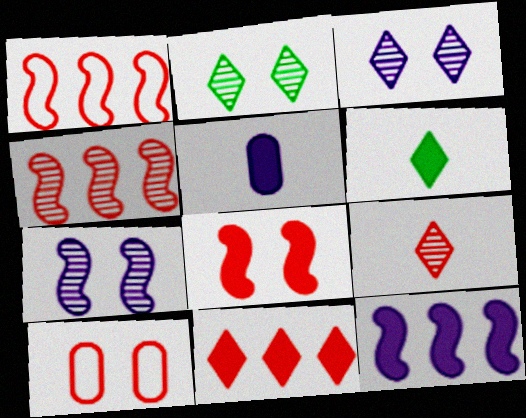[[1, 2, 5]]